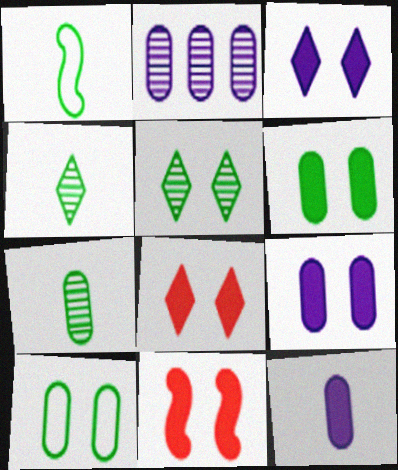[[1, 2, 8], 
[3, 6, 11]]